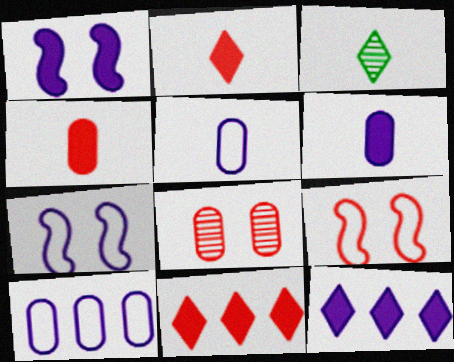[[1, 6, 12]]